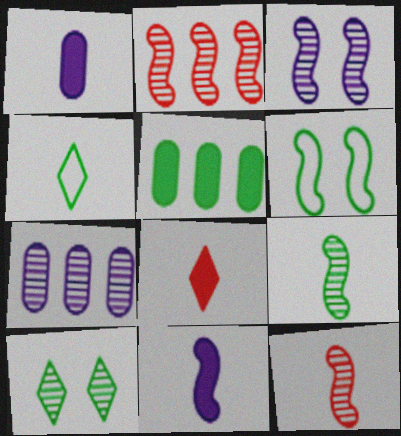[[1, 4, 12], 
[2, 3, 9], 
[2, 6, 11], 
[6, 7, 8], 
[7, 10, 12]]